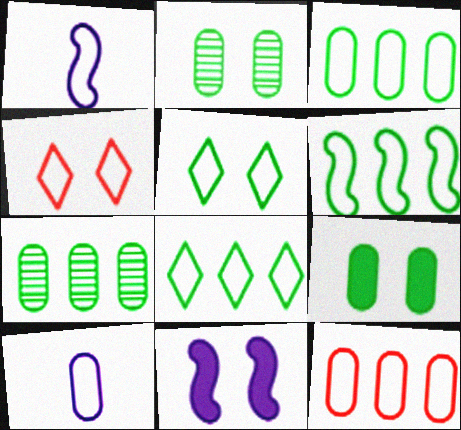[[1, 3, 4], 
[1, 5, 12], 
[2, 4, 11], 
[3, 6, 8], 
[4, 6, 10]]